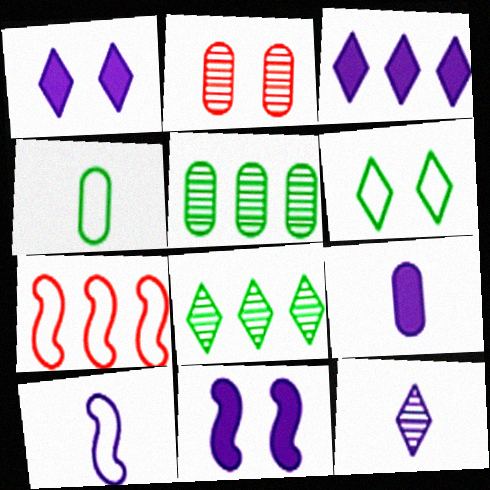[[2, 6, 11], 
[3, 5, 7], 
[3, 9, 11], 
[9, 10, 12]]